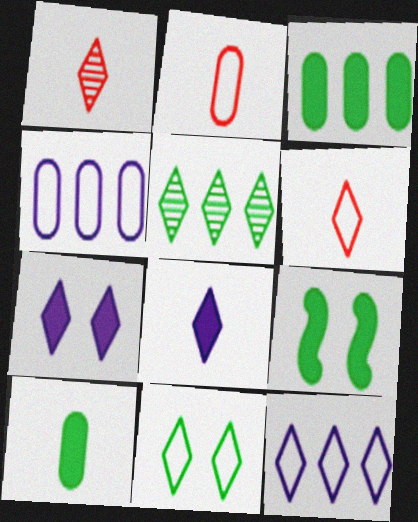[[1, 4, 9], 
[5, 6, 7], 
[6, 11, 12]]